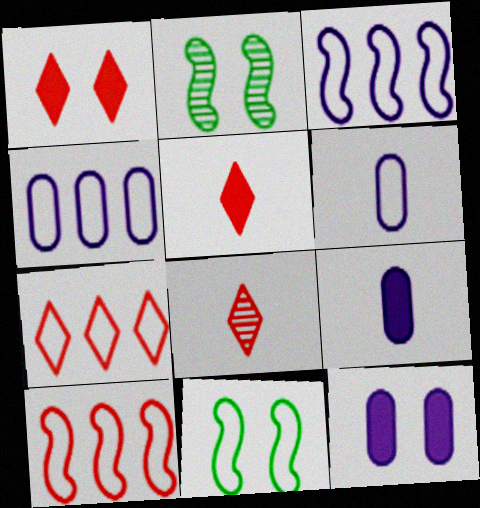[[1, 7, 8], 
[2, 4, 5], 
[2, 7, 9], 
[6, 7, 11]]